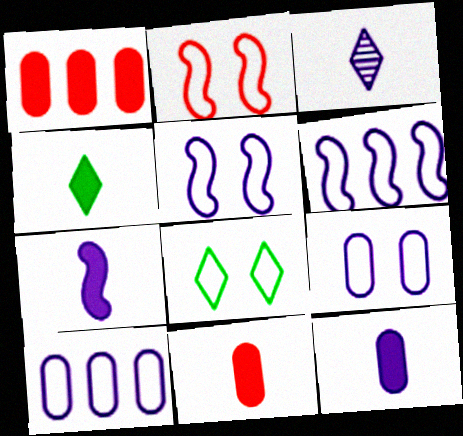[[2, 8, 9], 
[4, 7, 11]]